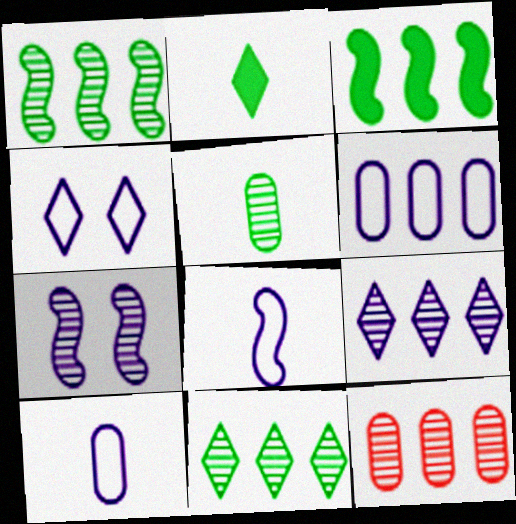[[1, 9, 12], 
[4, 6, 8]]